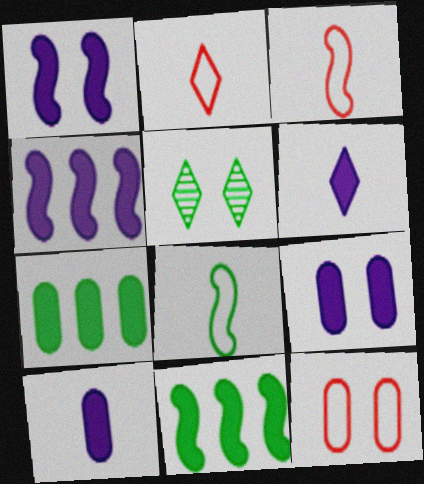[[1, 5, 12], 
[4, 6, 9], 
[5, 7, 8]]